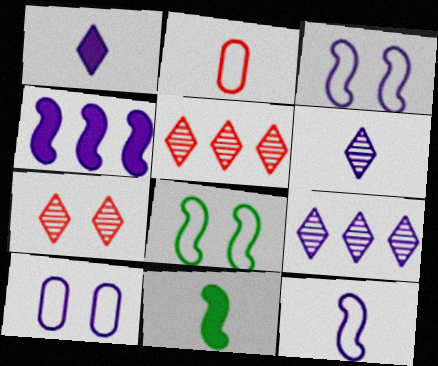[[2, 6, 11], 
[4, 6, 10], 
[5, 10, 11]]